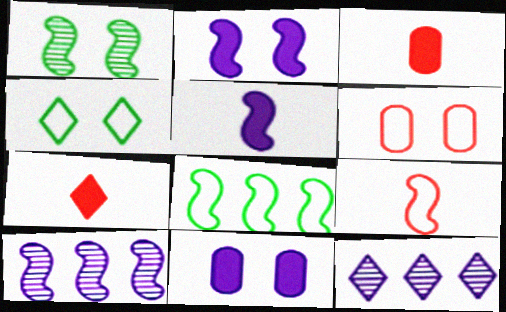[[3, 4, 10], 
[4, 7, 12]]